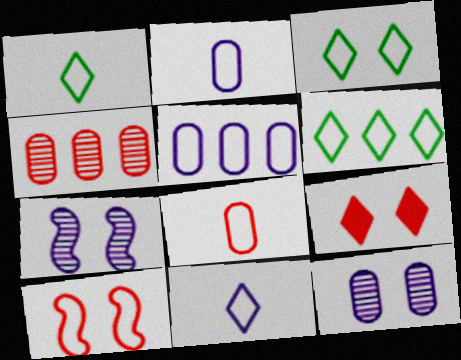[[1, 3, 6], 
[1, 5, 10], 
[2, 6, 10]]